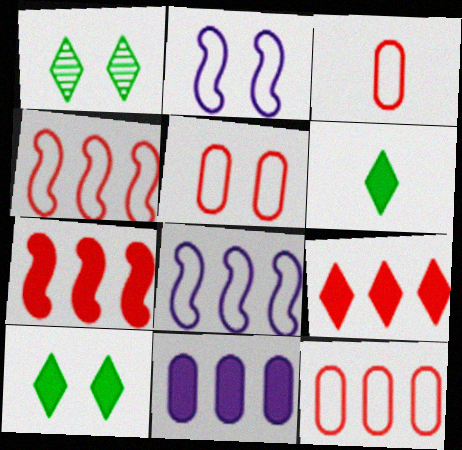[[3, 5, 12]]